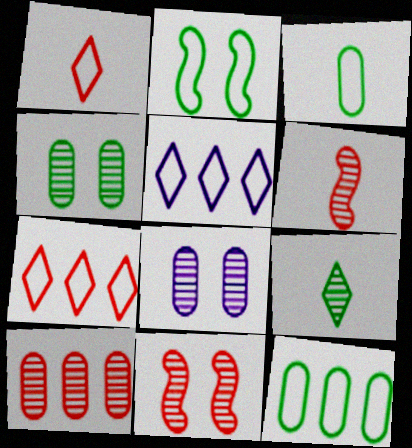[]